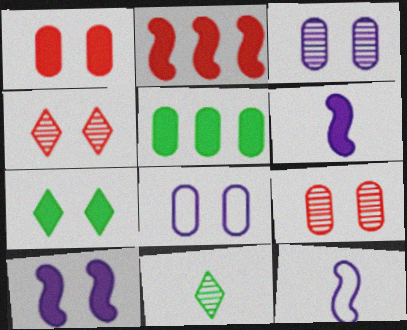[[1, 7, 10], 
[2, 8, 11], 
[4, 5, 12]]